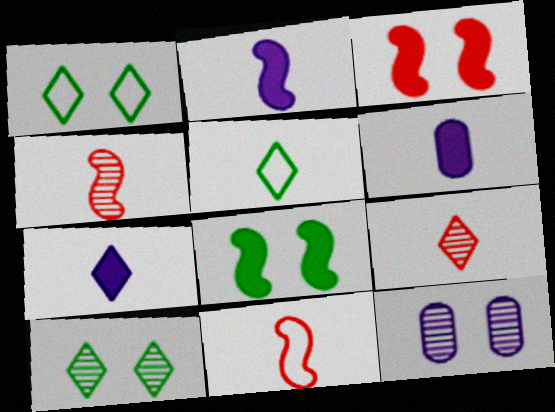[[1, 3, 12], 
[2, 6, 7], 
[4, 5, 6], 
[5, 7, 9]]